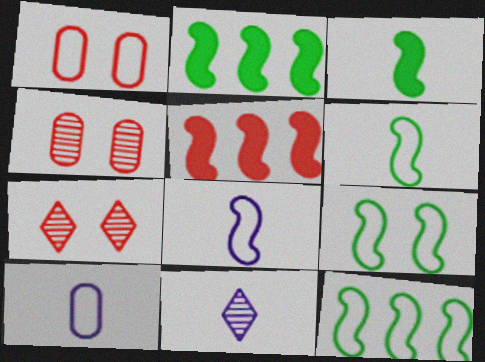[[1, 2, 11], 
[2, 7, 10], 
[6, 9, 12]]